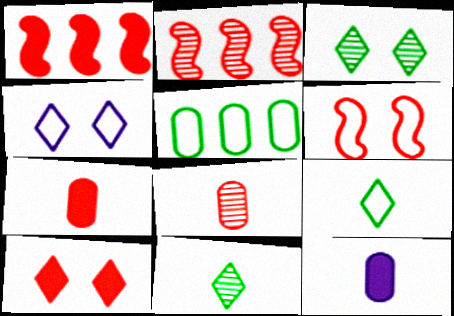[[1, 7, 10], 
[3, 4, 10]]